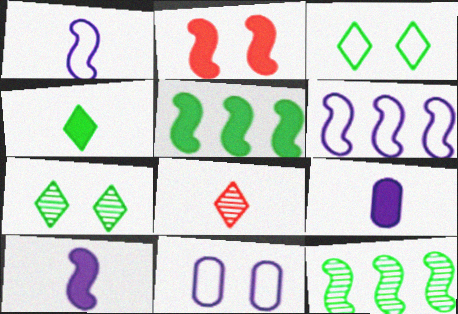[[1, 2, 12], 
[2, 5, 10], 
[2, 7, 11], 
[5, 8, 11]]